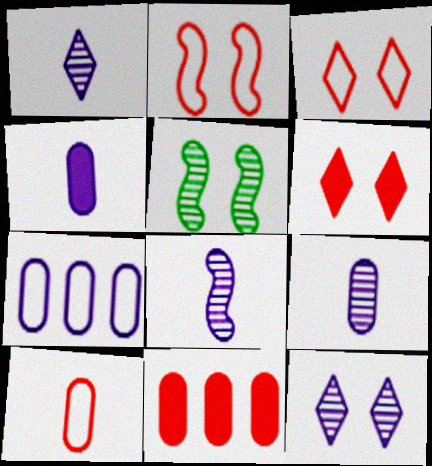[[1, 8, 9]]